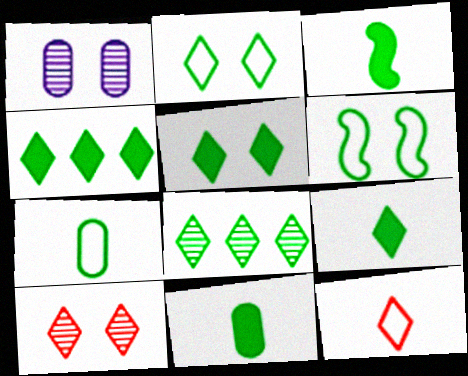[[2, 8, 9], 
[3, 9, 11], 
[4, 5, 9], 
[6, 8, 11]]